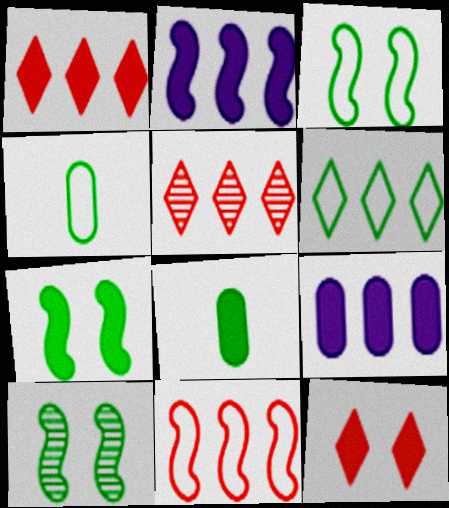[[2, 8, 12], 
[3, 4, 6], 
[3, 7, 10], 
[6, 8, 10]]